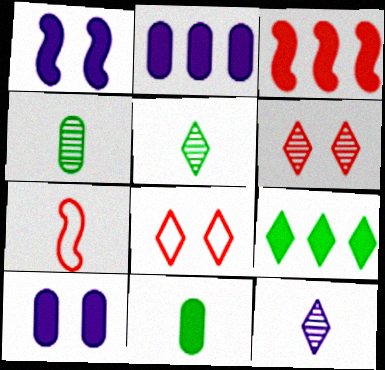[[2, 3, 9], 
[7, 11, 12], 
[8, 9, 12]]